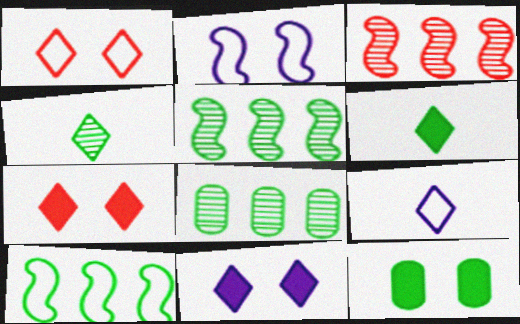[[3, 9, 12], 
[4, 10, 12]]